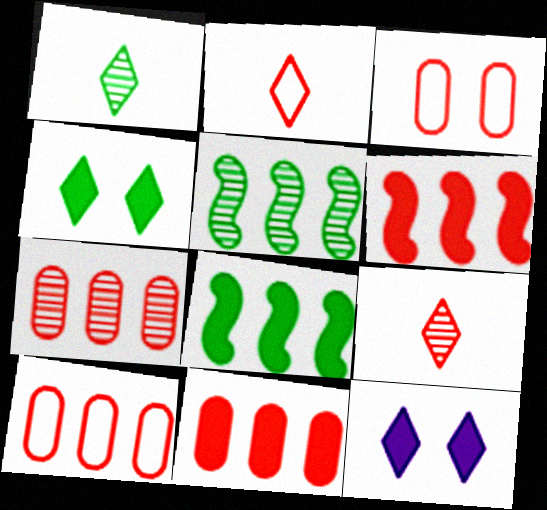[[3, 6, 9], 
[7, 10, 11]]